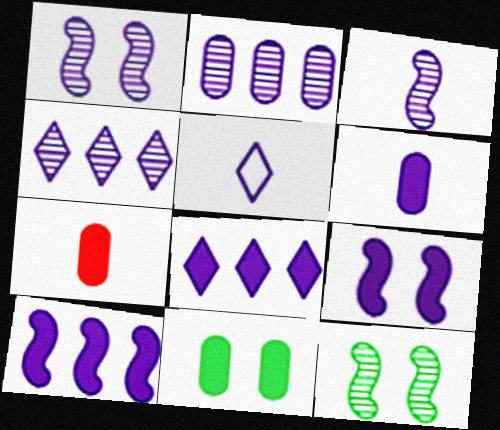[[2, 5, 9], 
[3, 5, 6], 
[6, 8, 9]]